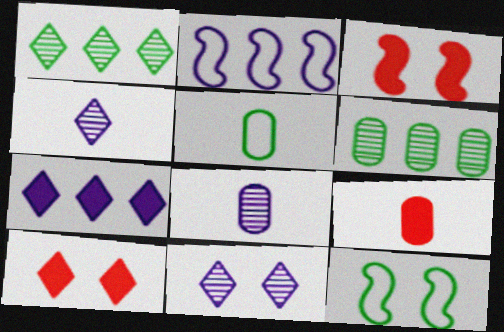[[5, 8, 9]]